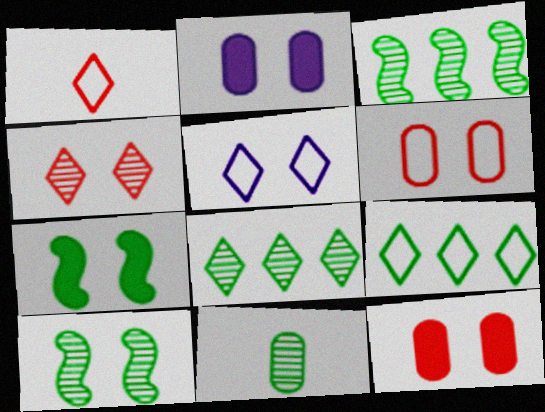[[1, 2, 3], 
[1, 5, 9], 
[5, 10, 12], 
[7, 9, 11], 
[8, 10, 11]]